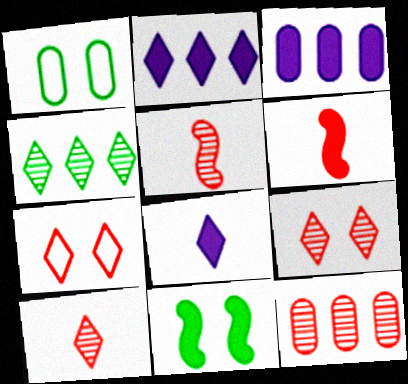[[1, 2, 5], 
[4, 7, 8], 
[5, 9, 12], 
[6, 7, 12]]